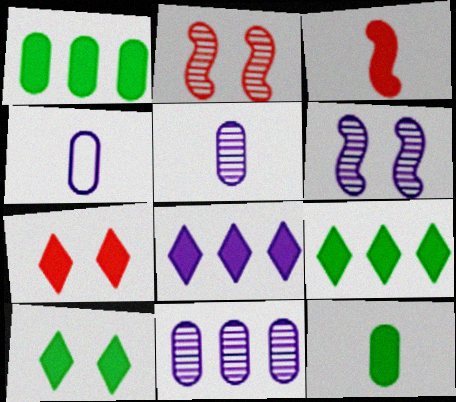[[2, 4, 9], 
[4, 6, 8]]